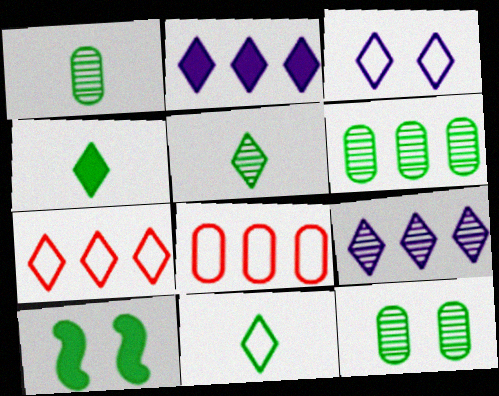[[1, 6, 12], 
[3, 7, 11], 
[4, 5, 11], 
[6, 10, 11]]